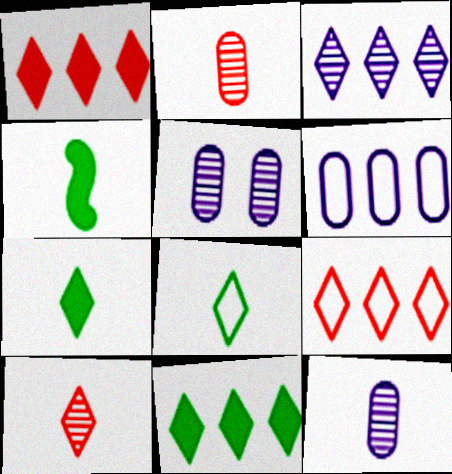[[3, 9, 11], 
[4, 5, 9]]